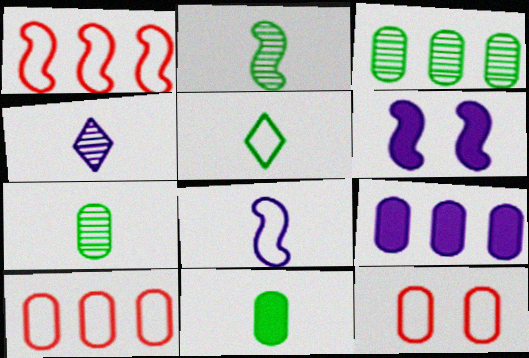[[1, 2, 6], 
[2, 5, 11], 
[3, 9, 10], 
[7, 9, 12]]